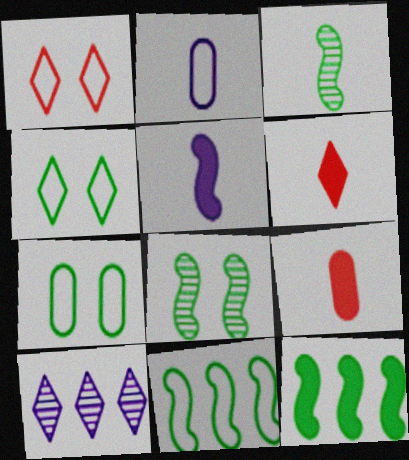[[1, 2, 11], 
[2, 3, 6], 
[4, 6, 10]]